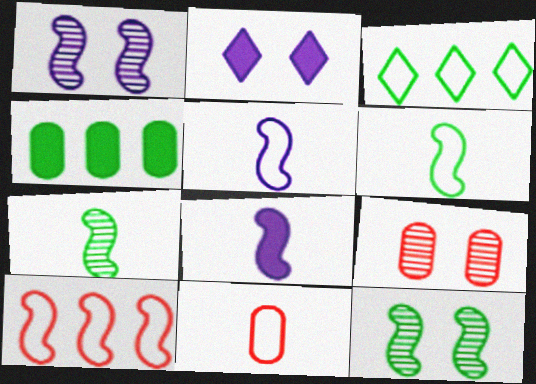[[3, 8, 9], 
[8, 10, 12]]